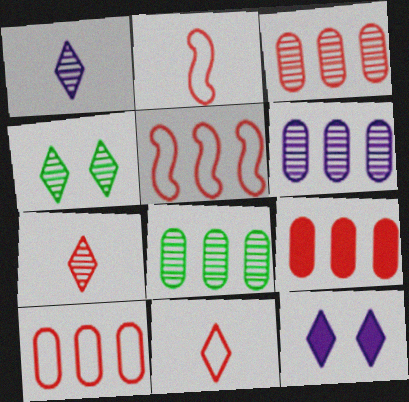[[2, 8, 12], 
[3, 6, 8], 
[3, 9, 10]]